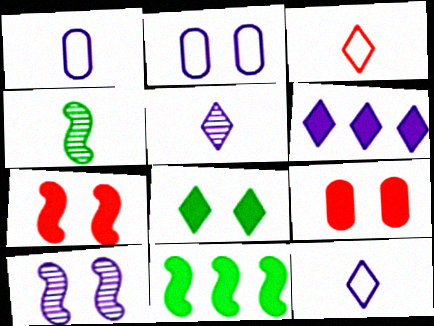[[1, 6, 10]]